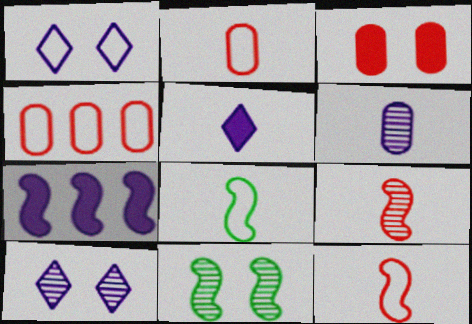[[1, 3, 11], 
[1, 4, 8], 
[1, 6, 7], 
[4, 5, 11], 
[7, 11, 12]]